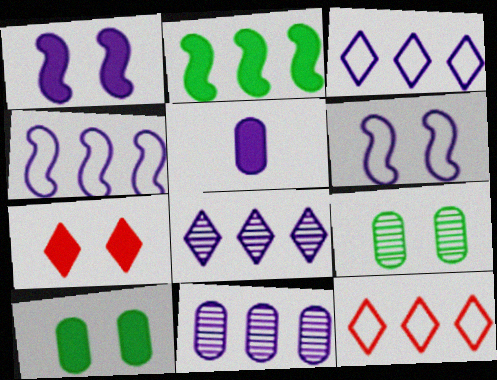[[1, 7, 10], 
[2, 5, 7], 
[2, 11, 12], 
[5, 6, 8], 
[6, 7, 9]]